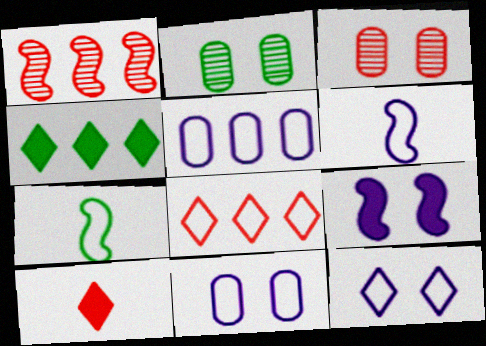[[1, 4, 5], 
[1, 7, 9], 
[2, 4, 7], 
[3, 4, 6], 
[5, 6, 12], 
[7, 8, 11]]